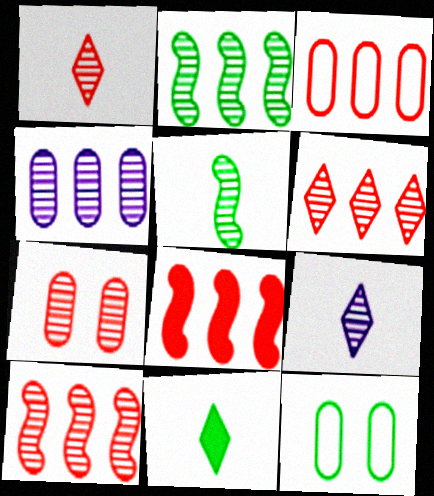[[1, 7, 10], 
[2, 4, 6], 
[2, 7, 9], 
[2, 11, 12], 
[3, 6, 8], 
[8, 9, 12]]